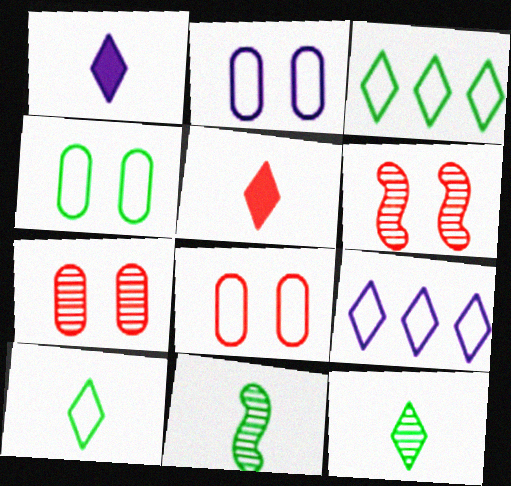[[2, 4, 8]]